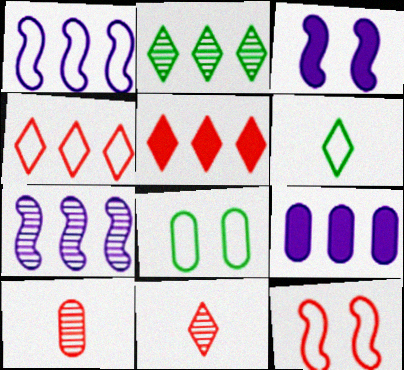[[5, 10, 12], 
[8, 9, 10]]